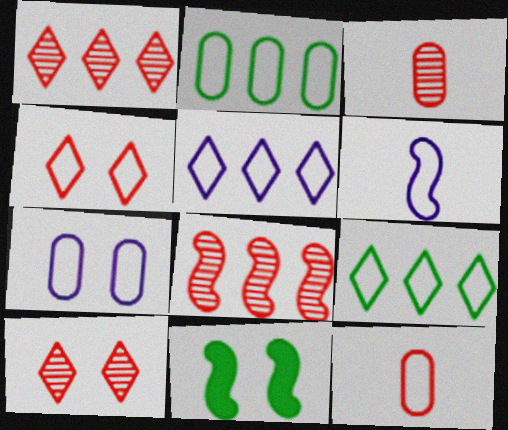[[2, 4, 6], 
[2, 7, 12], 
[3, 5, 11], 
[3, 8, 10], 
[5, 6, 7], 
[6, 8, 11], 
[7, 10, 11]]